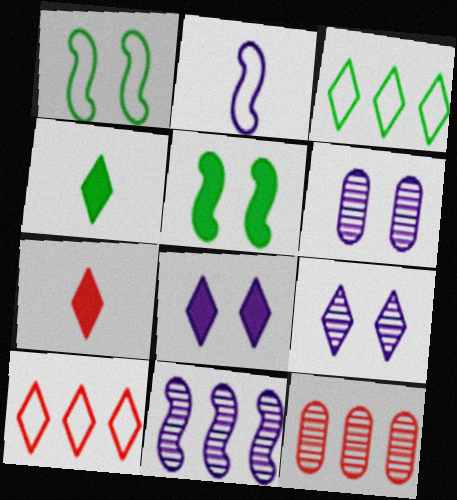[[3, 7, 9], 
[4, 9, 10]]